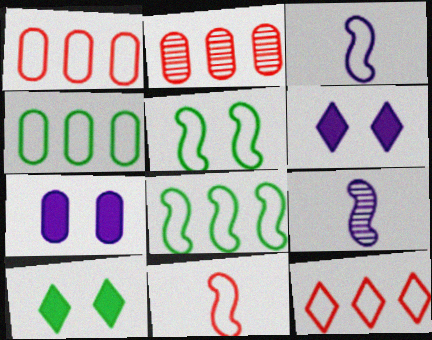[[1, 9, 10], 
[2, 3, 10]]